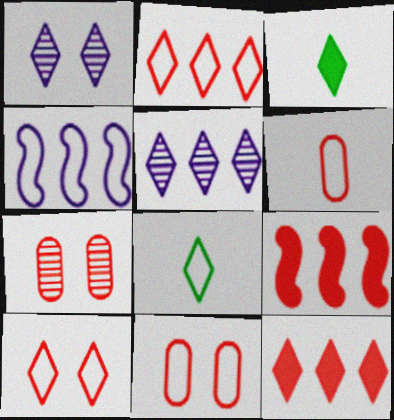[[1, 2, 3], 
[1, 8, 12], 
[3, 4, 7], 
[3, 5, 10], 
[4, 8, 11]]